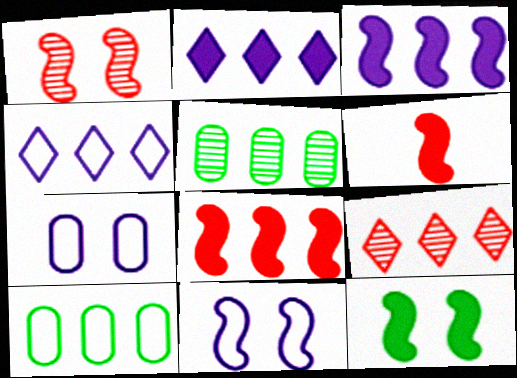[[1, 11, 12], 
[3, 6, 12], 
[3, 9, 10], 
[4, 5, 8]]